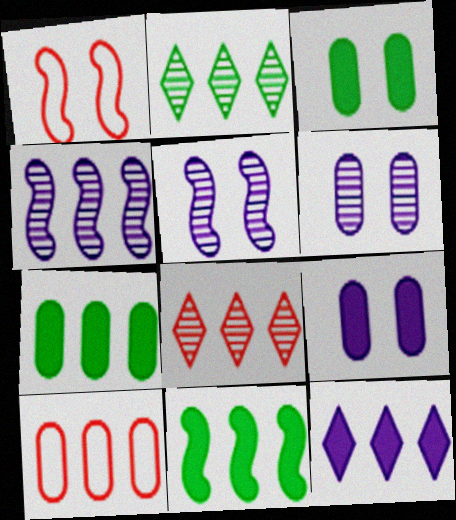[]